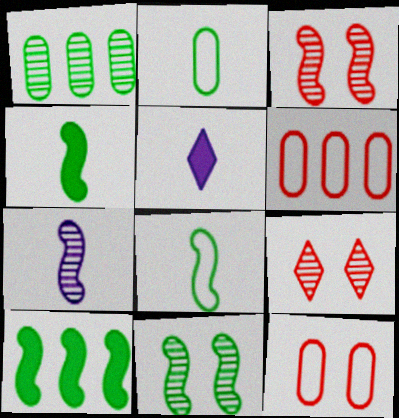[[1, 7, 9], 
[5, 6, 11], 
[8, 10, 11]]